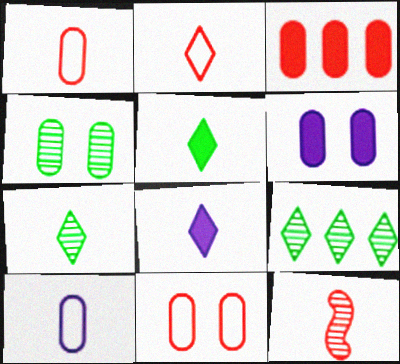[[2, 7, 8], 
[3, 4, 10], 
[4, 6, 11], 
[5, 10, 12]]